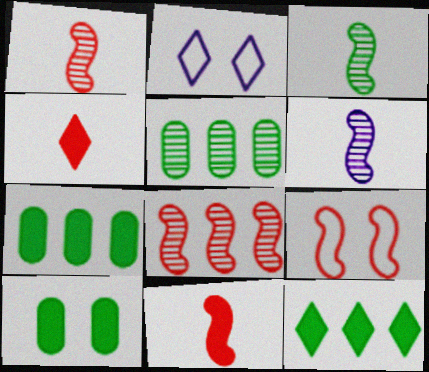[[1, 2, 7], 
[1, 3, 6], 
[2, 5, 11], 
[8, 9, 11]]